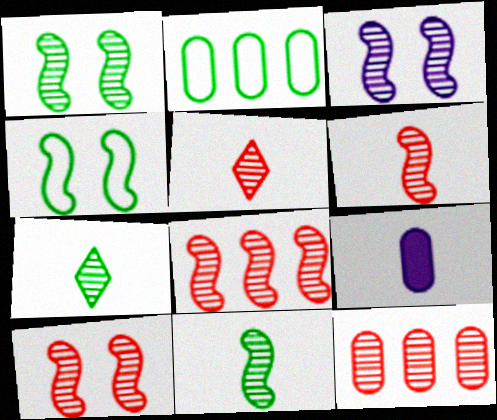[[1, 3, 10], 
[3, 7, 12], 
[3, 8, 11], 
[5, 10, 12], 
[6, 8, 10]]